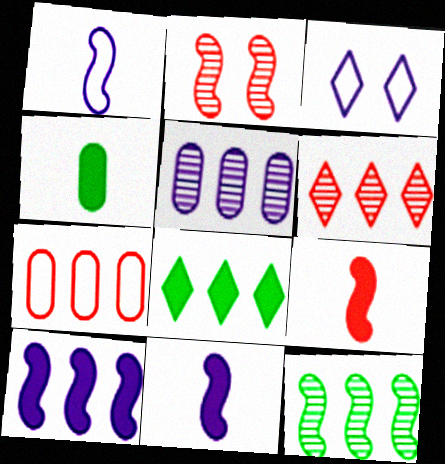[[3, 5, 11], 
[5, 6, 12]]